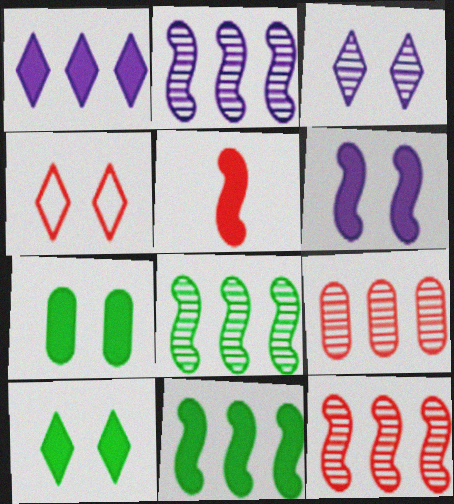[[1, 5, 7], 
[2, 8, 12], 
[3, 4, 10], 
[4, 5, 9], 
[5, 6, 11]]